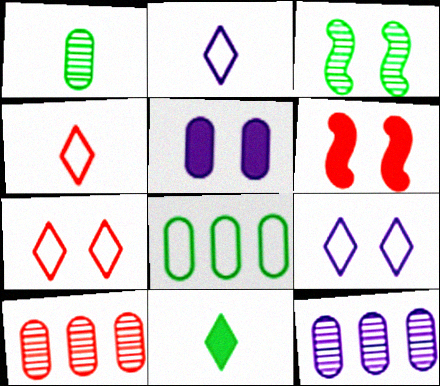[[3, 5, 7], 
[3, 8, 11], 
[4, 6, 10]]